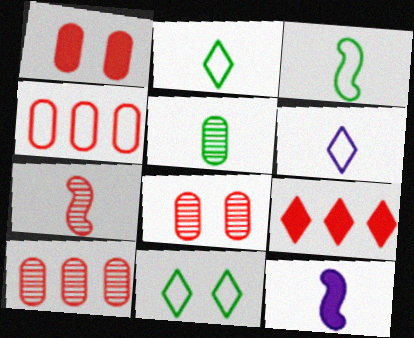[[3, 7, 12], 
[10, 11, 12]]